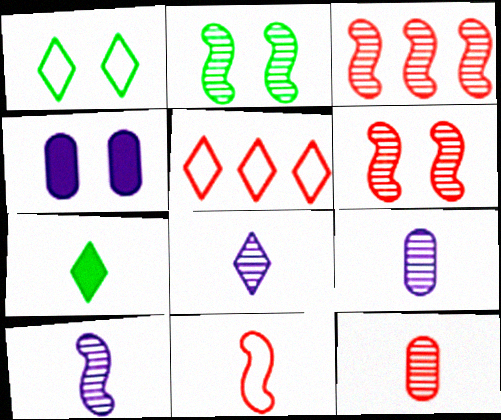[[1, 4, 6], 
[2, 3, 10], 
[7, 9, 11], 
[8, 9, 10]]